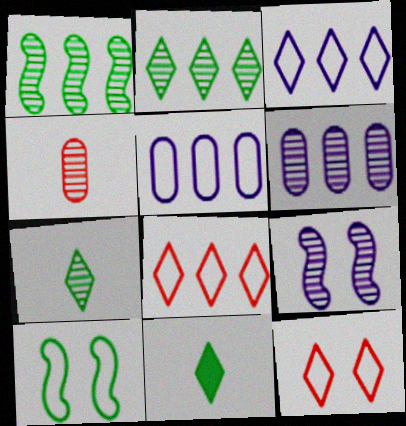[[2, 4, 9]]